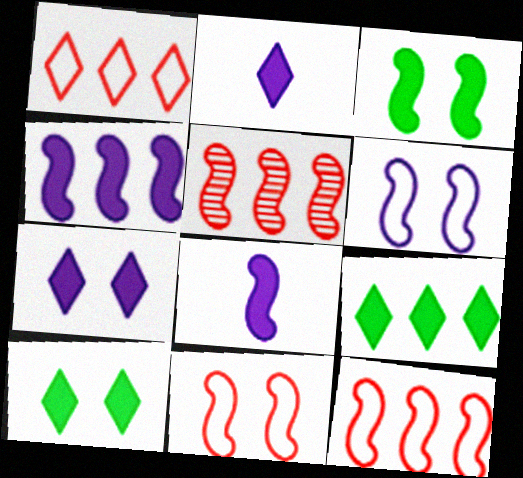[]